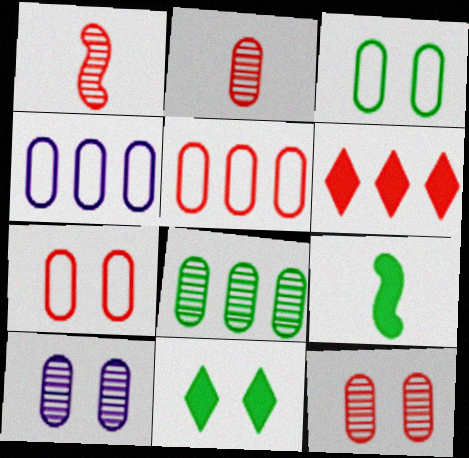[[1, 4, 11], 
[1, 6, 7], 
[2, 8, 10]]